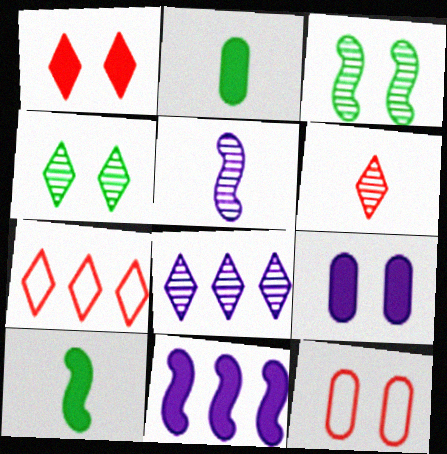[[1, 2, 11], 
[1, 6, 7], 
[4, 6, 8], 
[8, 10, 12]]